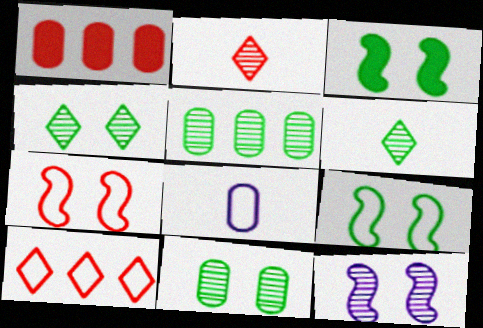[[1, 2, 7], 
[1, 8, 11], 
[2, 5, 12], 
[3, 7, 12], 
[8, 9, 10]]